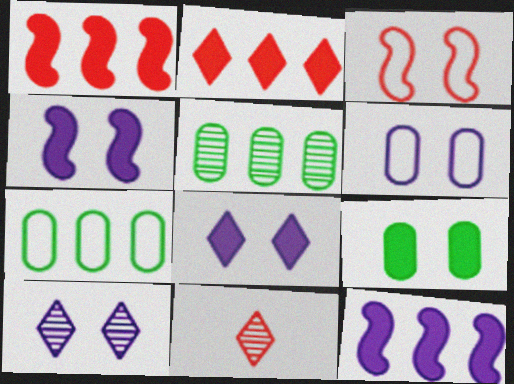[[3, 9, 10], 
[4, 6, 10], 
[4, 7, 11]]